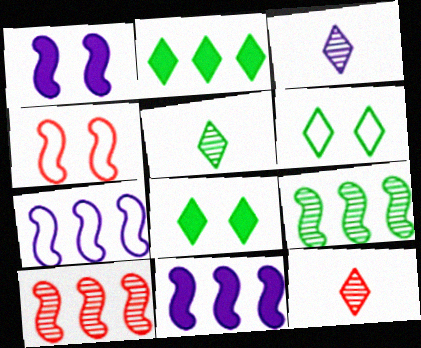[[2, 5, 6], 
[3, 5, 12]]